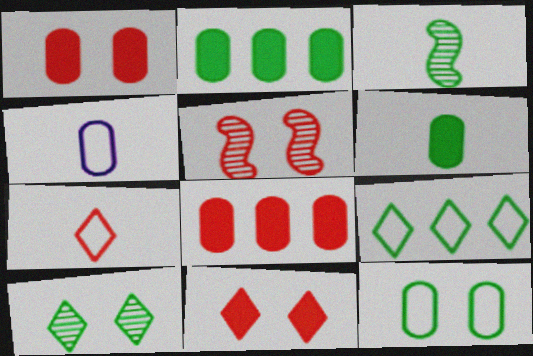[[5, 7, 8]]